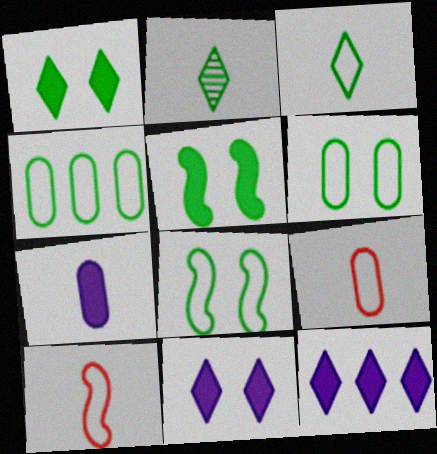[[2, 4, 5], 
[2, 7, 10], 
[3, 4, 8]]